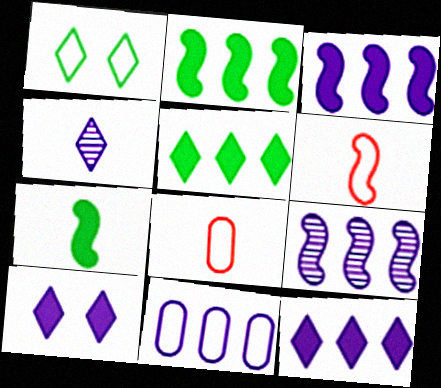[[1, 6, 11], 
[4, 7, 8], 
[9, 11, 12]]